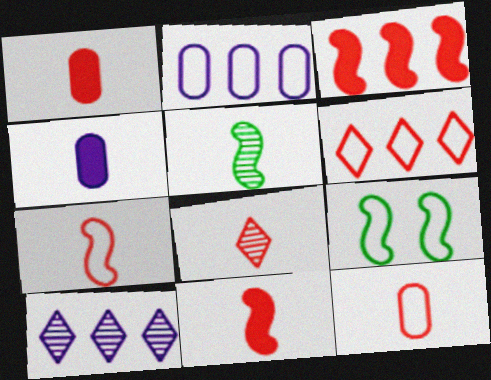[[1, 7, 8], 
[1, 9, 10], 
[8, 11, 12]]